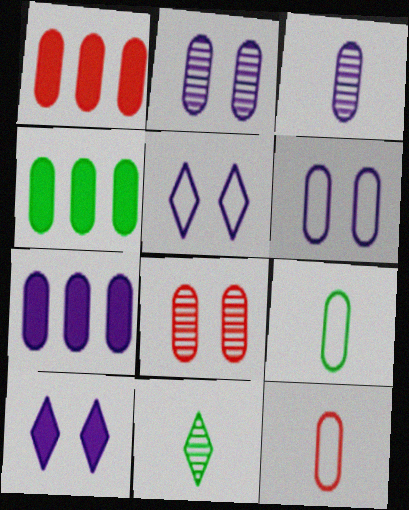[[1, 2, 9], 
[1, 4, 7], 
[1, 8, 12], 
[2, 4, 12], 
[3, 6, 7], 
[7, 8, 9]]